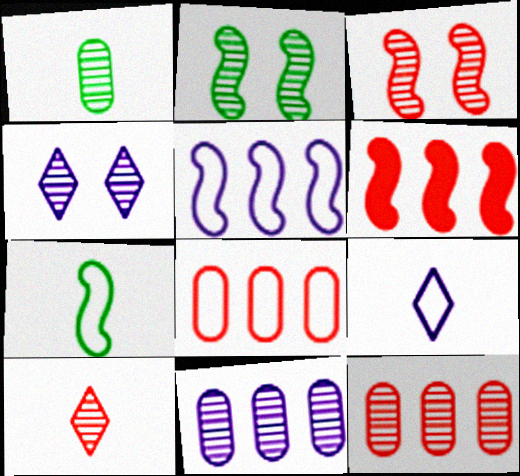[[2, 10, 11], 
[3, 10, 12]]